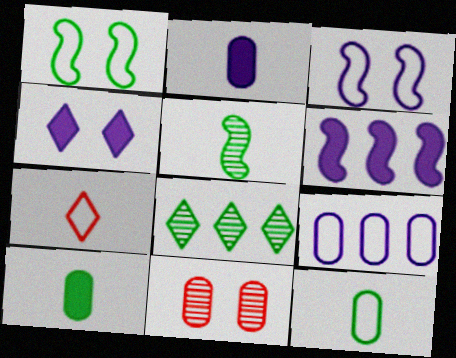[[1, 4, 11], 
[1, 7, 9], 
[1, 8, 10], 
[2, 4, 6], 
[2, 5, 7], 
[4, 7, 8], 
[9, 10, 11]]